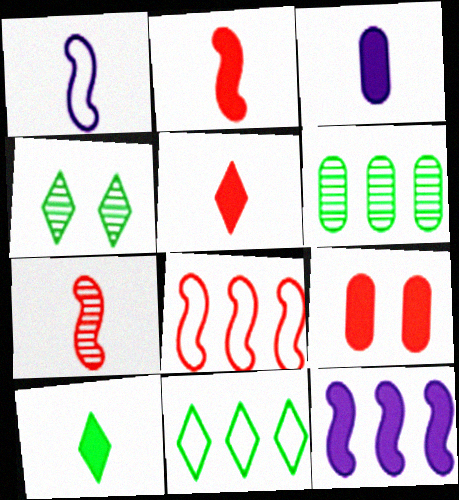[[2, 3, 10], 
[3, 4, 8], 
[4, 10, 11], 
[9, 10, 12]]